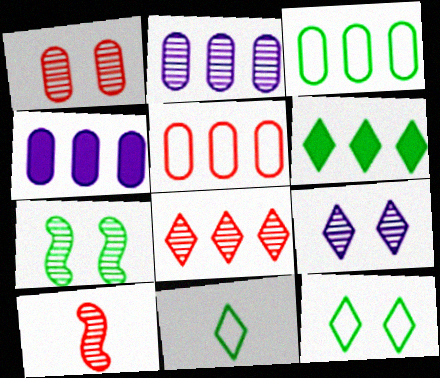[[1, 7, 9], 
[1, 8, 10], 
[4, 10, 12]]